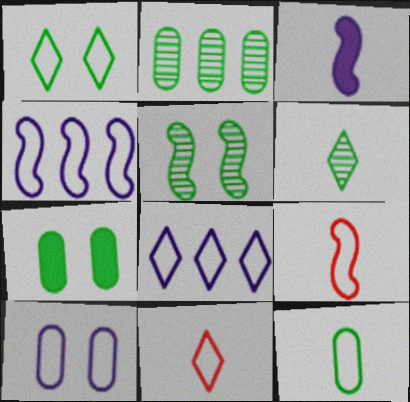[[1, 5, 7], 
[1, 8, 11], 
[2, 5, 6], 
[2, 7, 12]]